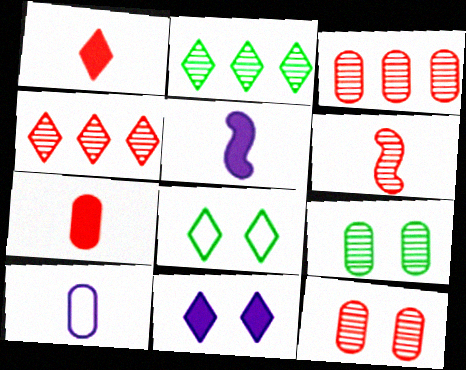[[3, 5, 8], 
[4, 6, 12]]